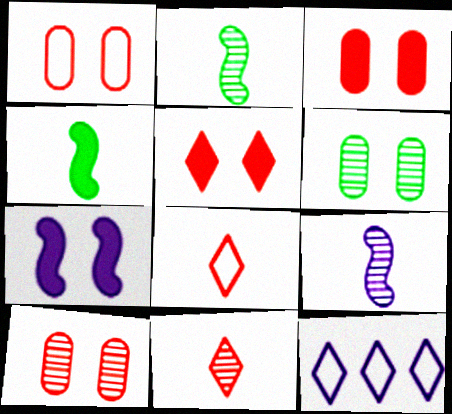[[1, 3, 10], 
[2, 3, 12], 
[4, 10, 12]]